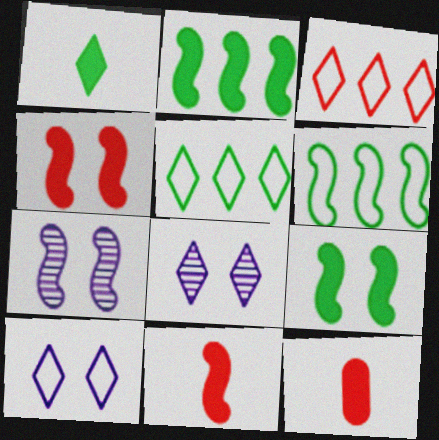[[1, 3, 8], 
[5, 7, 12], 
[6, 7, 11], 
[6, 8, 12]]